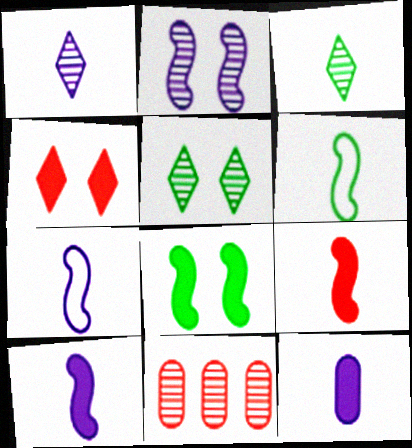[[1, 7, 12], 
[2, 3, 11]]